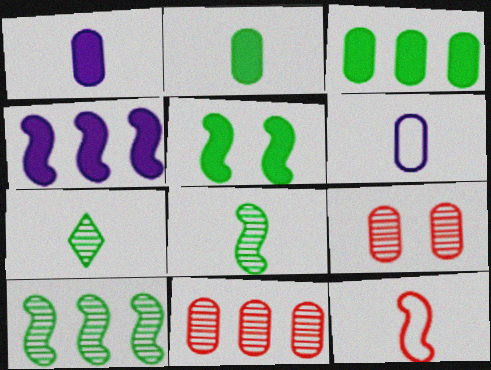[[1, 7, 12], 
[3, 6, 9]]